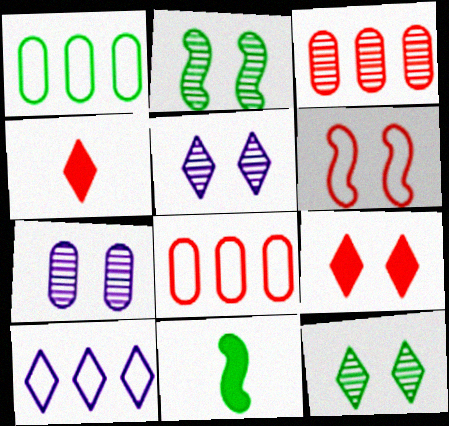[[1, 11, 12], 
[3, 4, 6], 
[4, 10, 12], 
[5, 8, 11]]